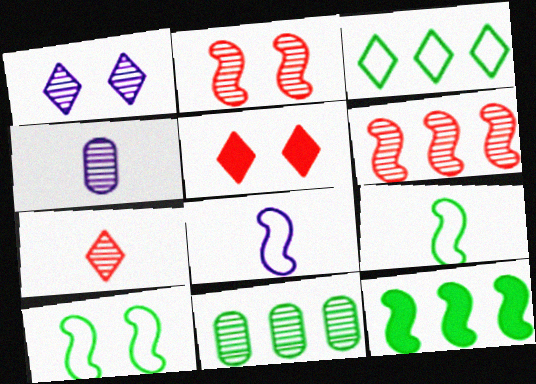[[2, 8, 12], 
[3, 11, 12], 
[5, 8, 11]]